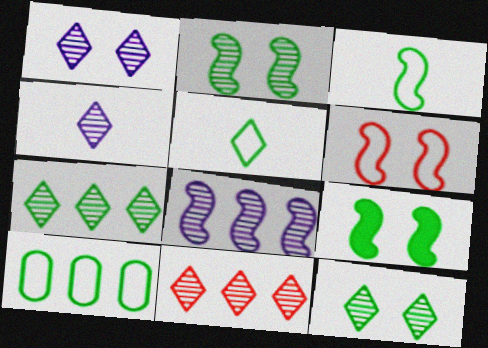[[4, 11, 12]]